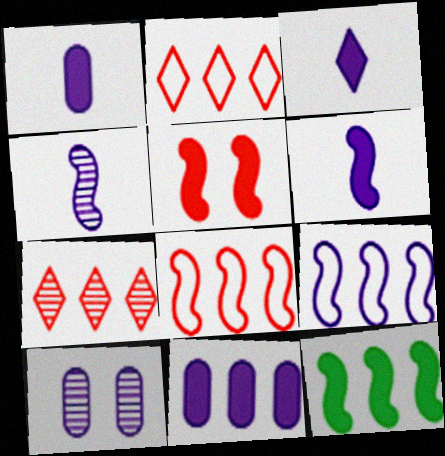[[1, 3, 6], 
[3, 9, 10], 
[5, 6, 12]]